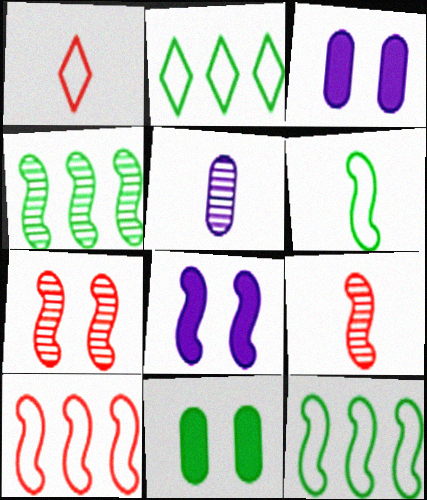[[1, 3, 4], 
[2, 3, 9], 
[8, 9, 12]]